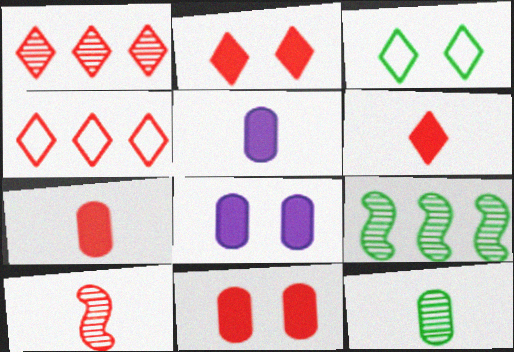[[4, 10, 11]]